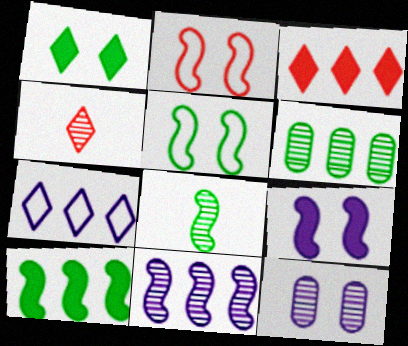[[1, 2, 12], 
[1, 4, 7], 
[5, 8, 10]]